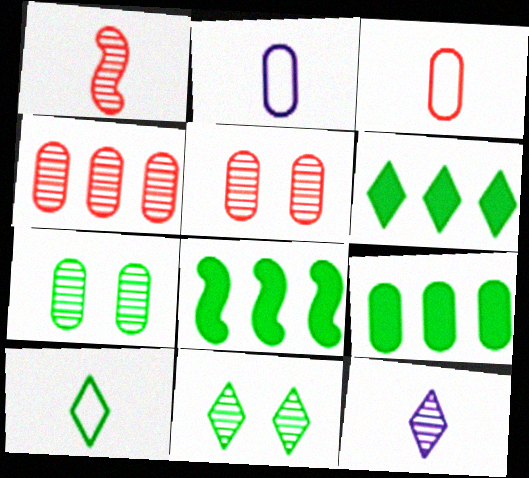[[2, 5, 9], 
[6, 8, 9], 
[6, 10, 11], 
[7, 8, 10]]